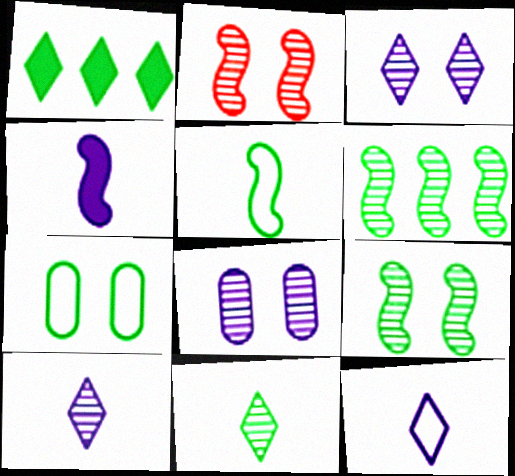[]